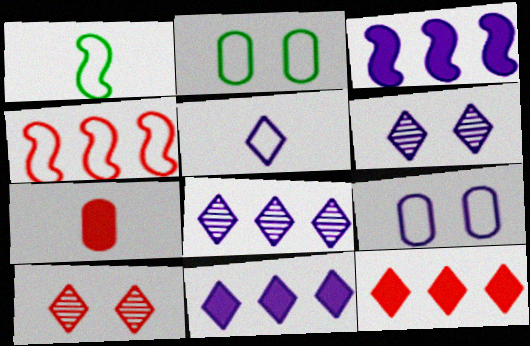[[2, 4, 5], 
[4, 7, 10], 
[5, 6, 11]]